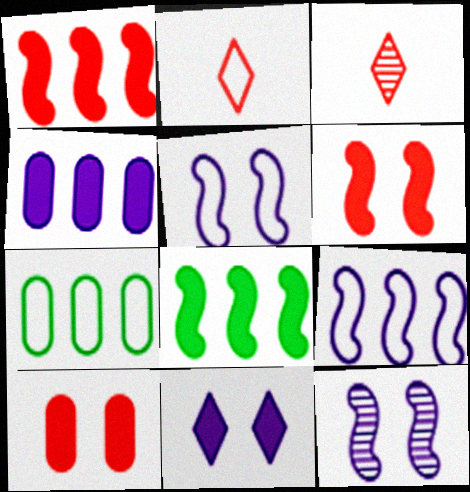[[2, 5, 7]]